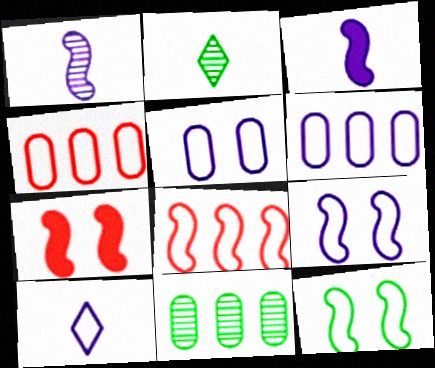[[2, 6, 7], 
[4, 10, 12], 
[6, 9, 10], 
[7, 10, 11]]